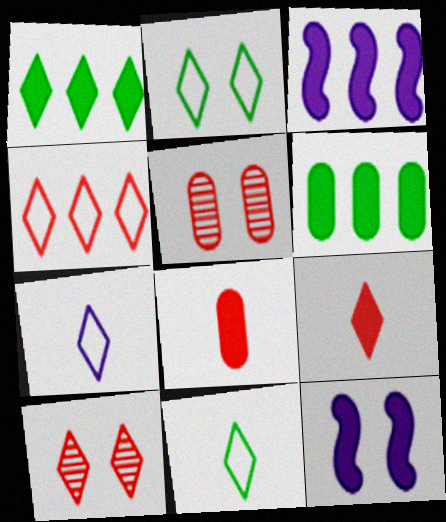[[1, 7, 10], 
[1, 8, 12], 
[2, 4, 7], 
[2, 5, 12], 
[3, 5, 11], 
[4, 9, 10], 
[6, 9, 12]]